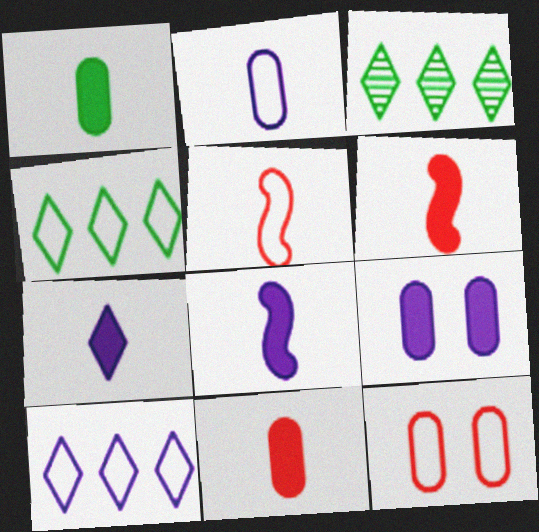[[1, 6, 7], 
[3, 5, 9], 
[3, 8, 12]]